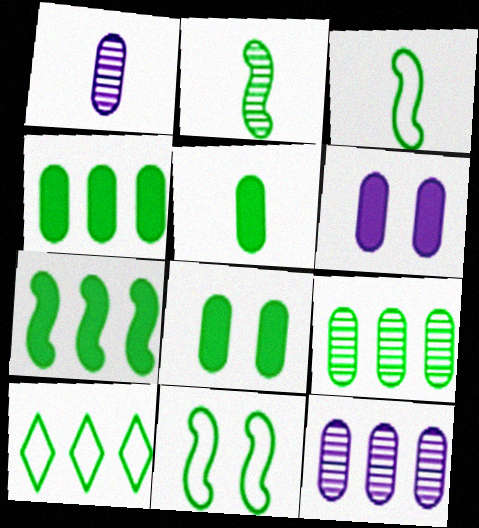[[2, 7, 11], 
[2, 8, 10], 
[4, 5, 8], 
[7, 9, 10]]